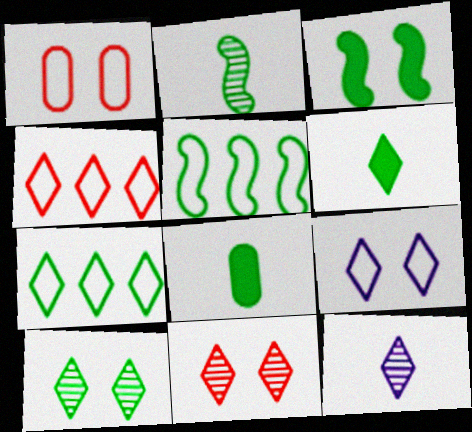[[2, 3, 5], 
[5, 8, 10], 
[6, 7, 10]]